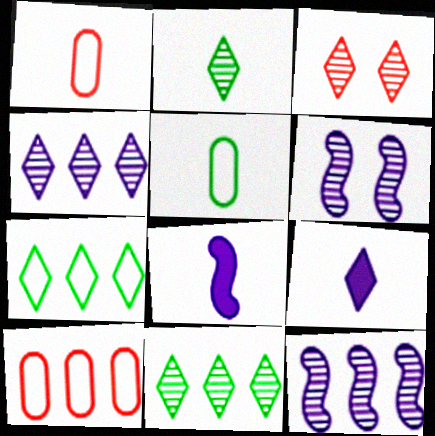[[1, 2, 8], 
[2, 3, 4], 
[3, 7, 9]]